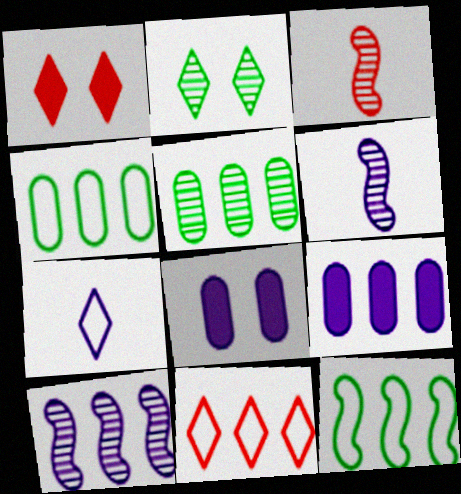[[1, 4, 6], 
[7, 8, 10]]